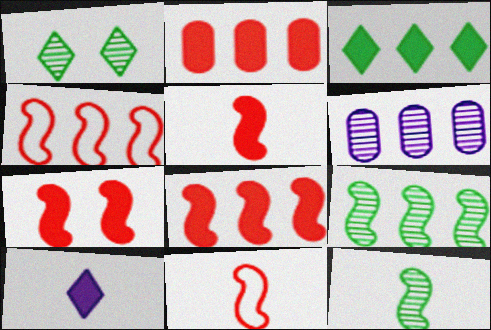[[3, 4, 6], 
[5, 7, 8]]